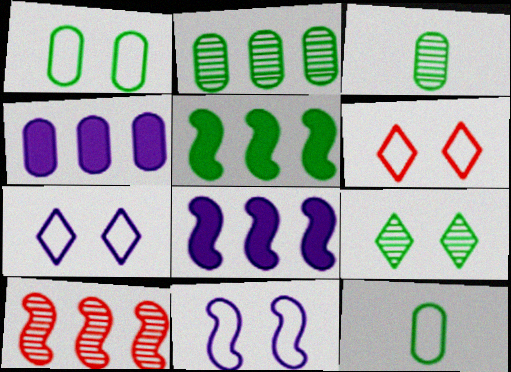[[1, 6, 11], 
[3, 6, 8], 
[5, 9, 12]]